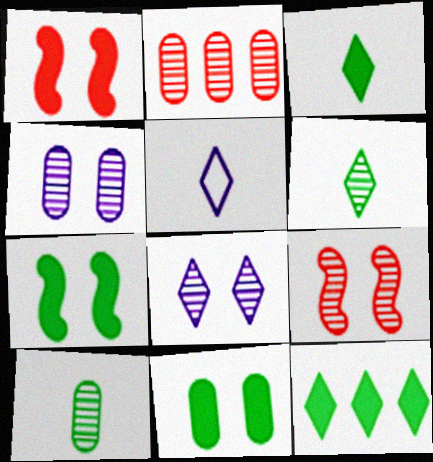[[2, 4, 10], 
[2, 5, 7]]